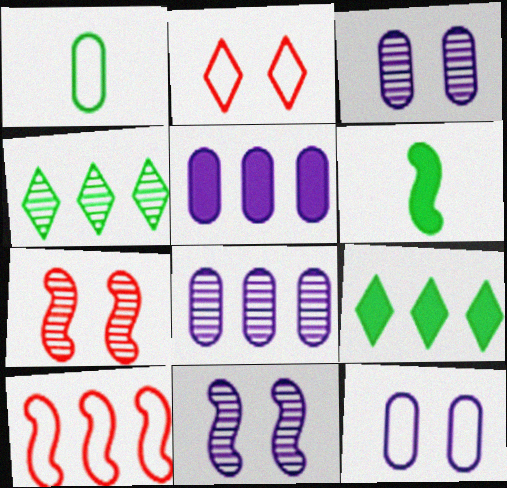[[2, 6, 8], 
[4, 5, 10], 
[6, 10, 11], 
[8, 9, 10]]